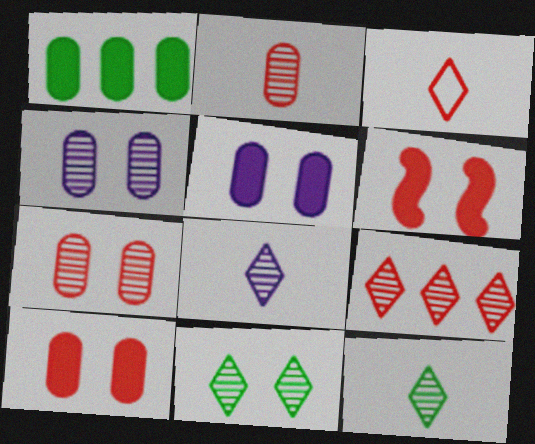[[8, 9, 11]]